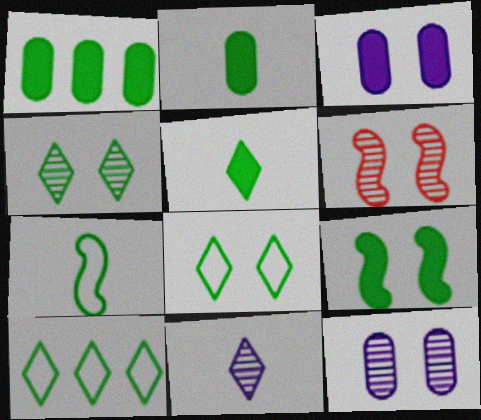[[1, 4, 7], 
[1, 5, 9], 
[3, 6, 8], 
[4, 5, 10], 
[4, 6, 12]]